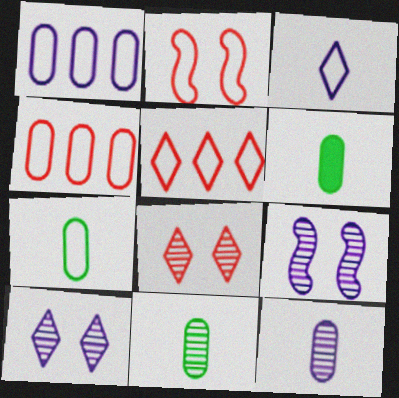[[5, 6, 9], 
[6, 7, 11]]